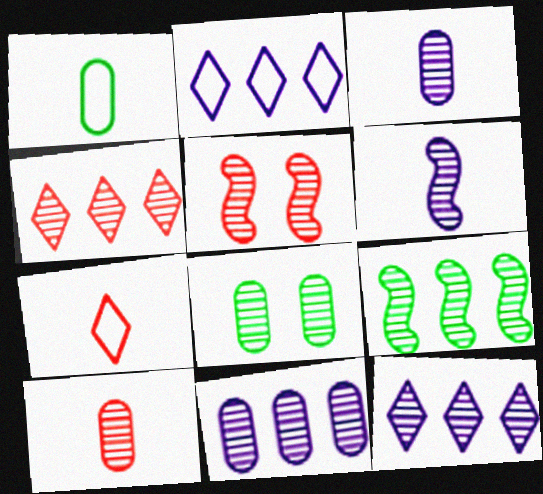[[4, 5, 10], 
[4, 6, 8], 
[4, 9, 11], 
[5, 6, 9], 
[8, 10, 11]]